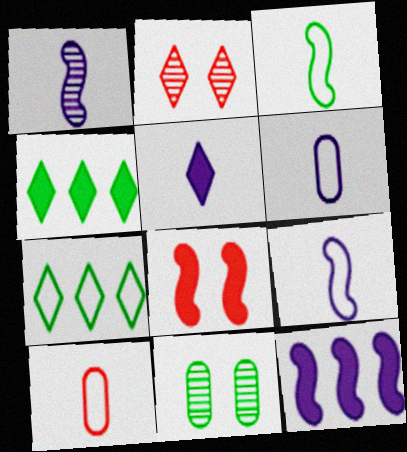[[1, 5, 6], 
[2, 5, 7], 
[3, 4, 11]]